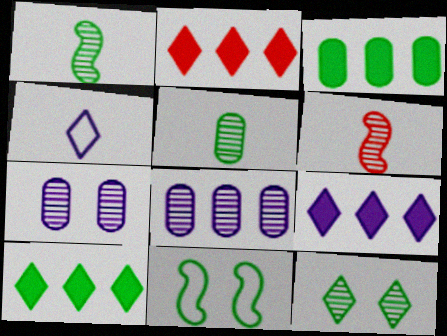[[2, 4, 12], 
[2, 9, 10], 
[5, 10, 11], 
[6, 8, 12]]